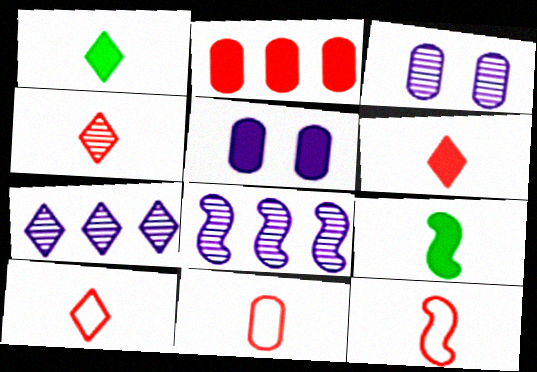[[4, 6, 10], 
[10, 11, 12]]